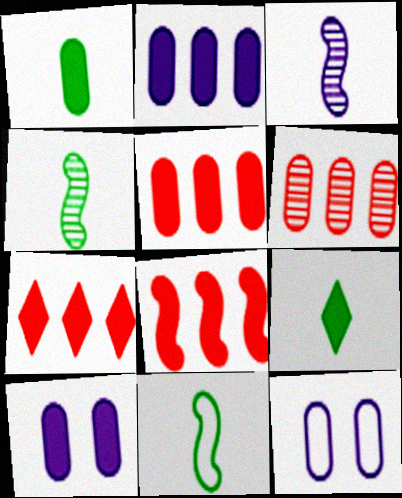[[1, 5, 10], 
[1, 6, 12], 
[4, 7, 12], 
[5, 7, 8], 
[8, 9, 10]]